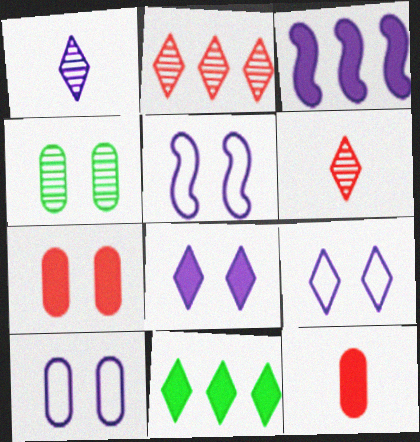[[1, 3, 10], 
[4, 7, 10], 
[5, 9, 10], 
[6, 9, 11]]